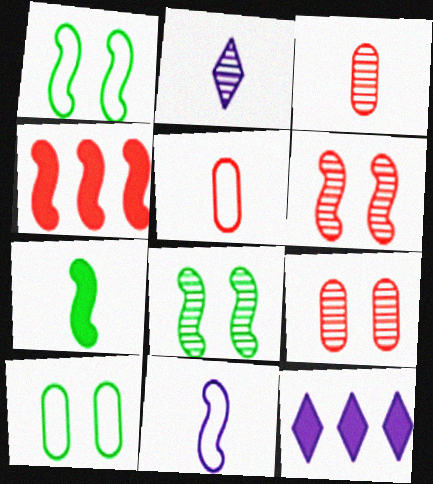[[1, 3, 12], 
[2, 4, 10], 
[2, 5, 7], 
[4, 8, 11], 
[5, 8, 12]]